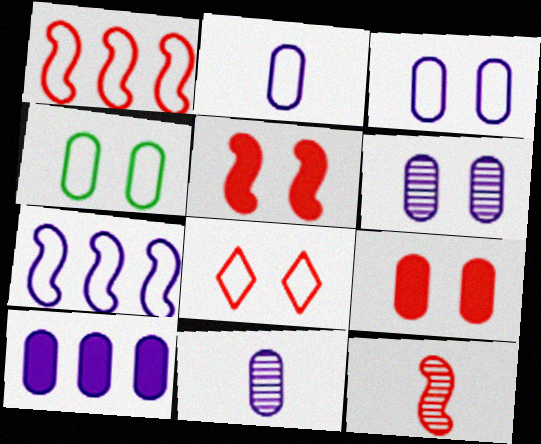[[1, 5, 12], 
[2, 6, 10], 
[3, 10, 11], 
[4, 6, 9]]